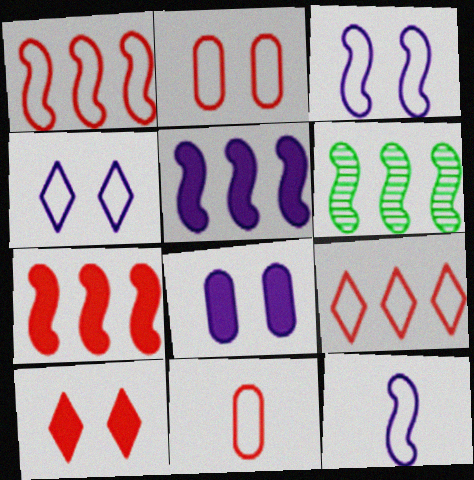[[1, 5, 6]]